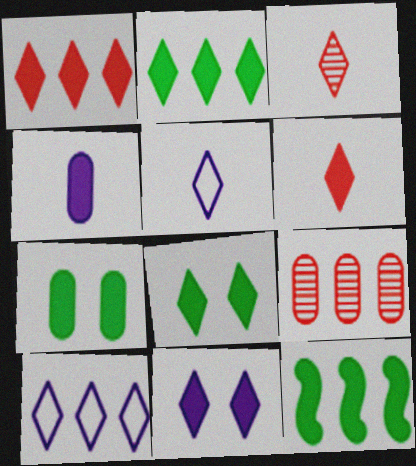[[2, 6, 11], 
[3, 8, 10], 
[9, 10, 12]]